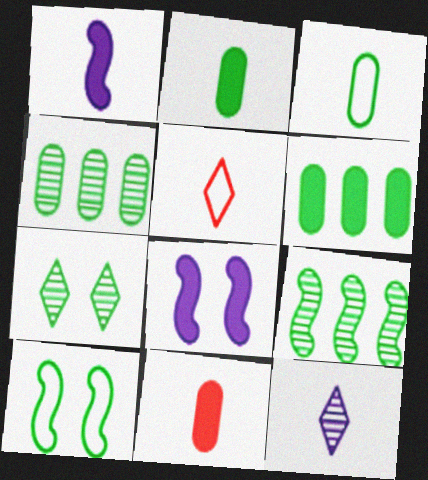[[4, 5, 8]]